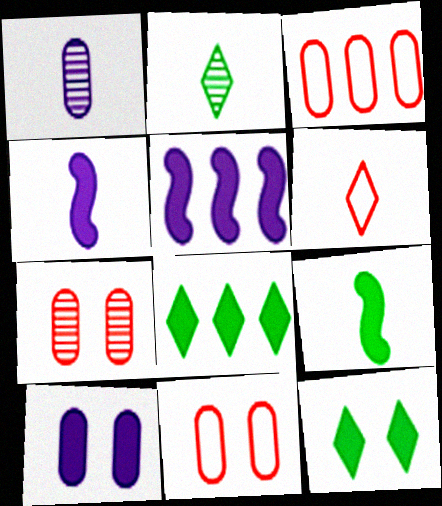[[1, 6, 9], 
[2, 5, 11]]